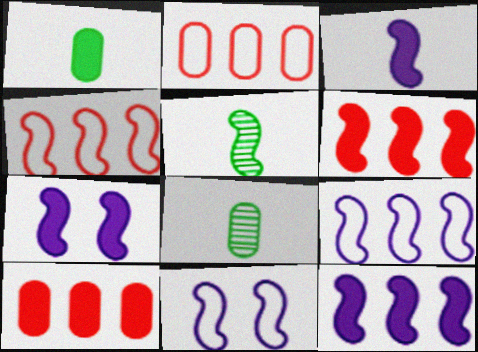[[3, 7, 12], 
[4, 5, 7], 
[5, 6, 11]]